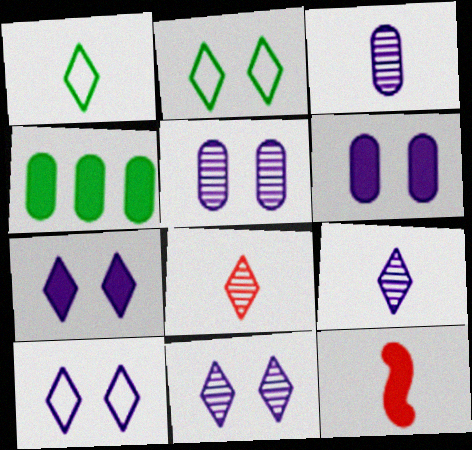[[1, 3, 12], 
[4, 7, 12], 
[7, 10, 11]]